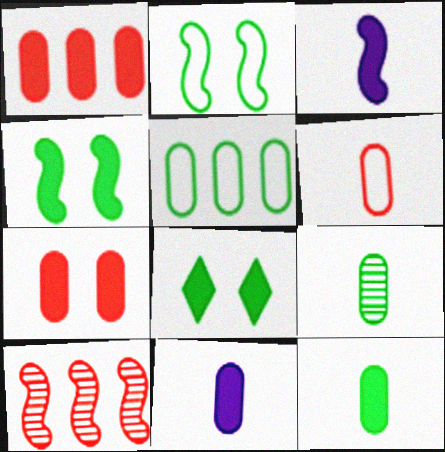[[1, 3, 8], 
[2, 3, 10], 
[6, 9, 11]]